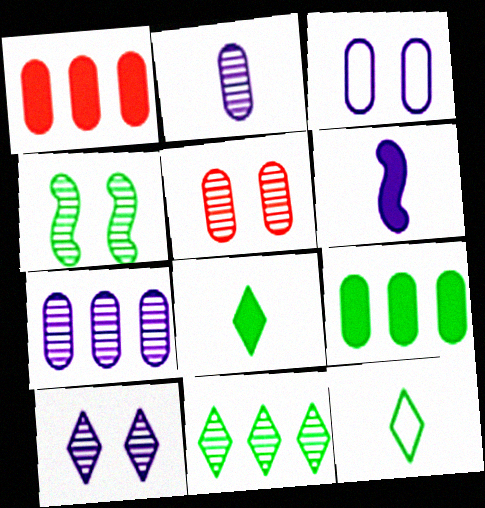[[4, 5, 10], 
[4, 9, 12]]